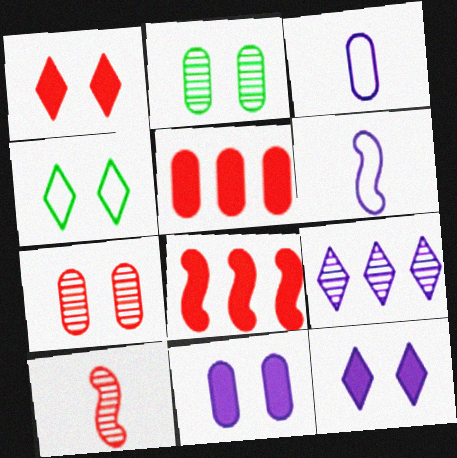[[2, 3, 5], 
[2, 9, 10], 
[6, 9, 11]]